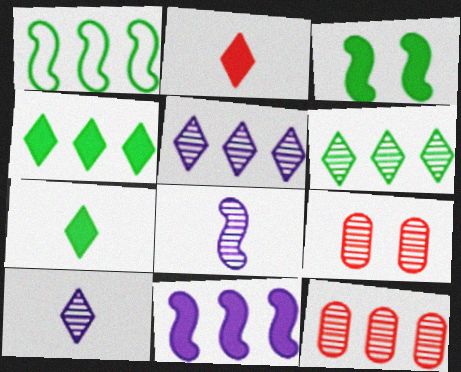[[6, 8, 9]]